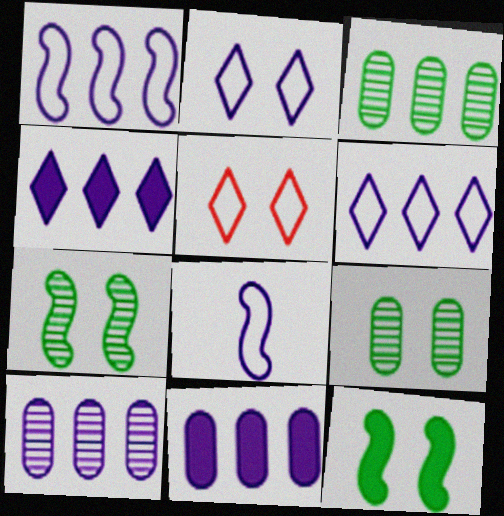[[1, 4, 10]]